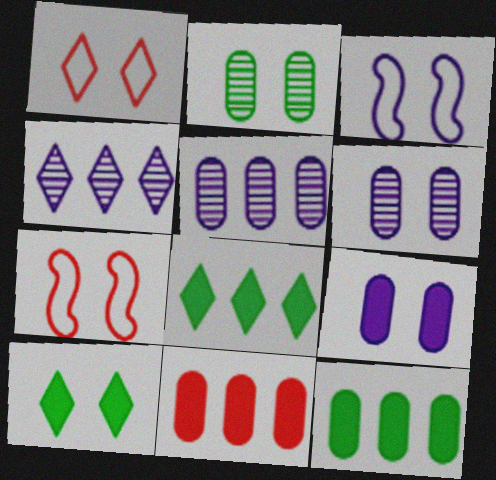[[6, 7, 10]]